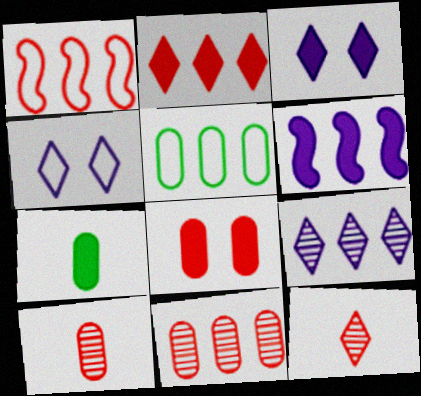[[1, 2, 11], 
[1, 8, 12]]